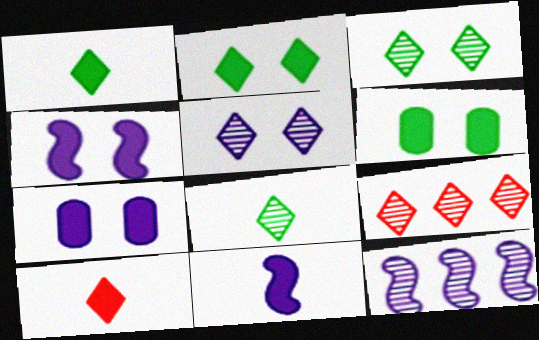[[5, 8, 9]]